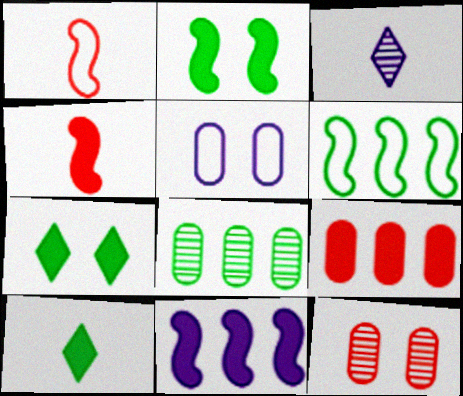[[2, 4, 11], 
[3, 5, 11]]